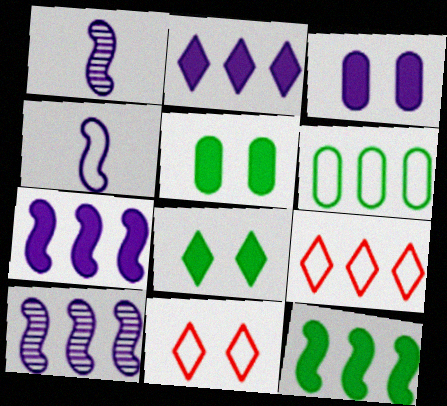[[1, 5, 9], 
[4, 6, 11]]